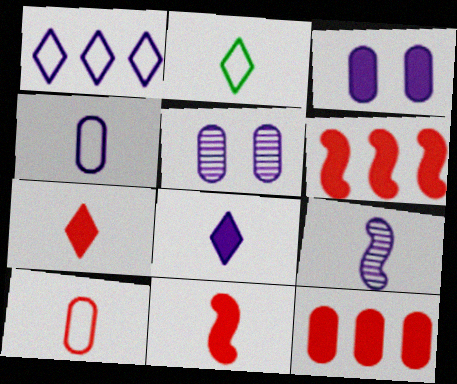[[1, 3, 9], 
[2, 5, 6], 
[4, 8, 9]]